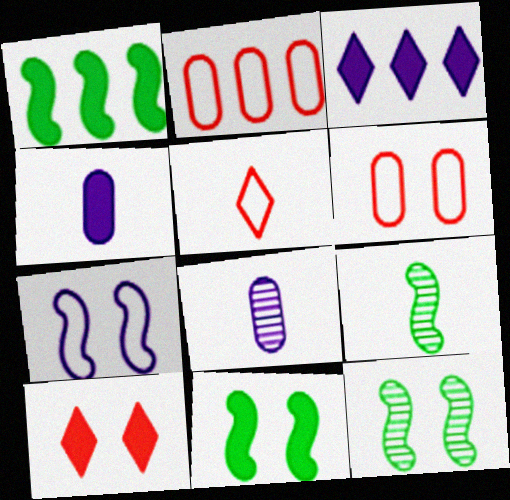[[1, 4, 10], 
[3, 6, 9], 
[3, 7, 8], 
[4, 5, 9]]